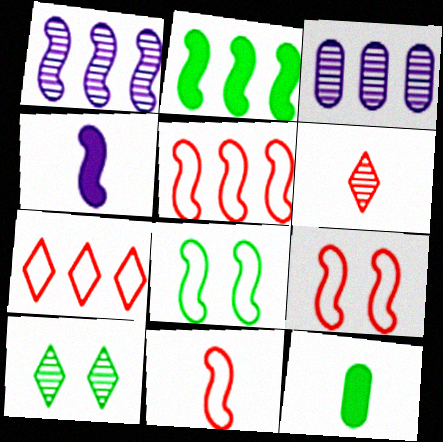[[1, 2, 5], 
[2, 3, 7], 
[5, 9, 11]]